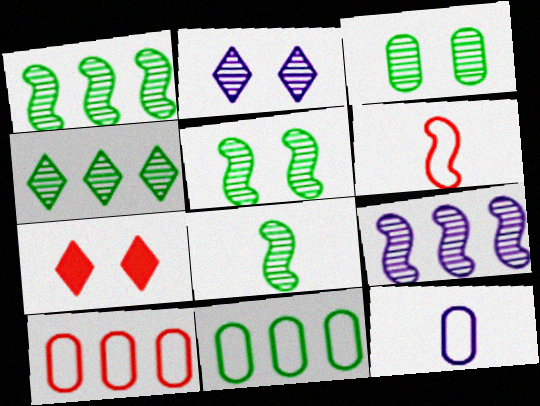[[1, 5, 8], 
[1, 7, 12], 
[3, 4, 8]]